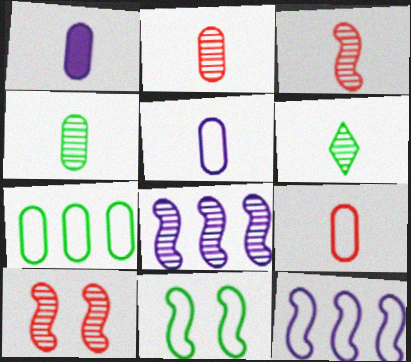[[1, 4, 9]]